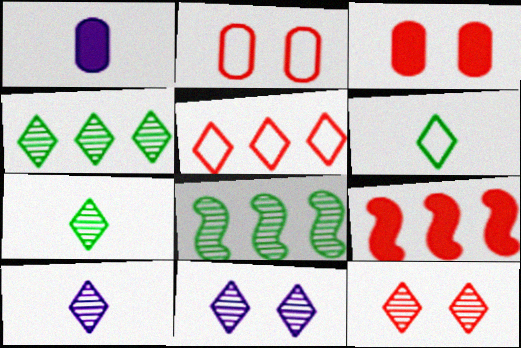[[4, 10, 12]]